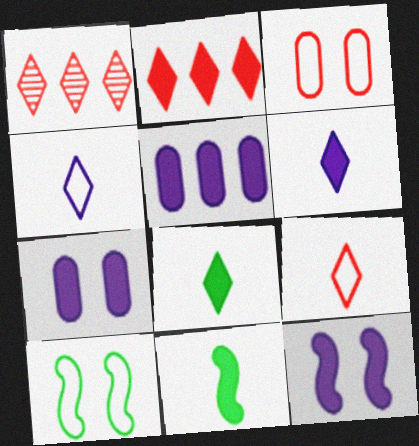[[2, 7, 11], 
[5, 6, 12]]